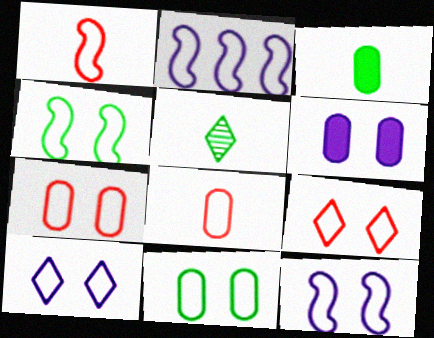[[1, 2, 4], 
[4, 7, 10], 
[9, 11, 12]]